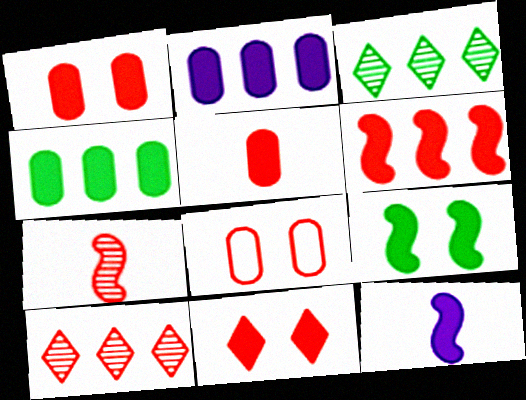[[3, 8, 12], 
[4, 11, 12], 
[5, 6, 11], 
[6, 9, 12]]